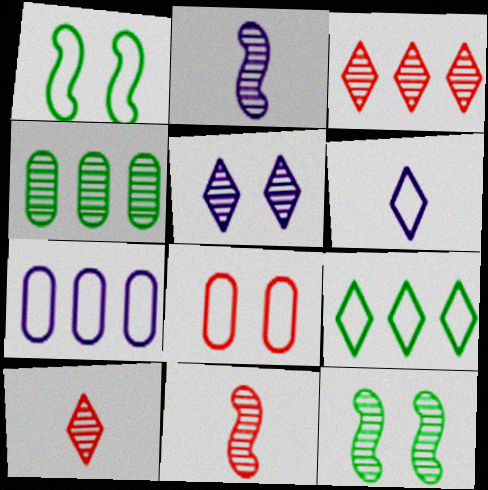[[4, 5, 11]]